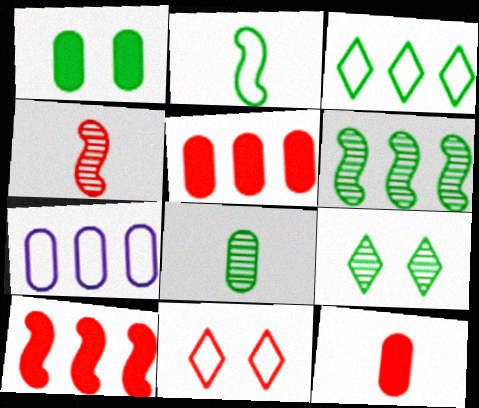[[2, 7, 11], 
[4, 5, 11], 
[6, 8, 9]]